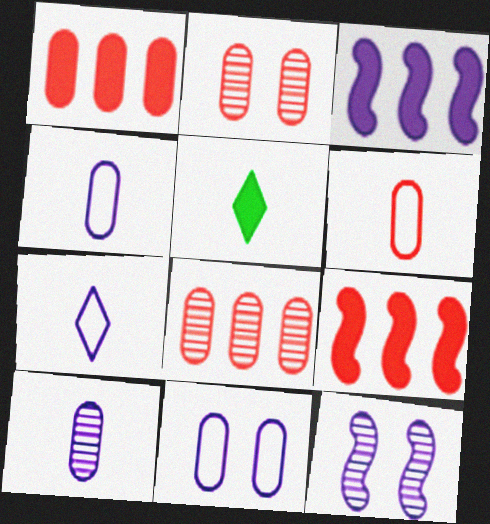[[1, 2, 6]]